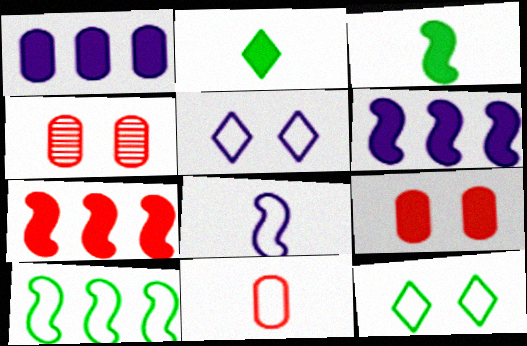[[2, 6, 9], 
[5, 10, 11]]